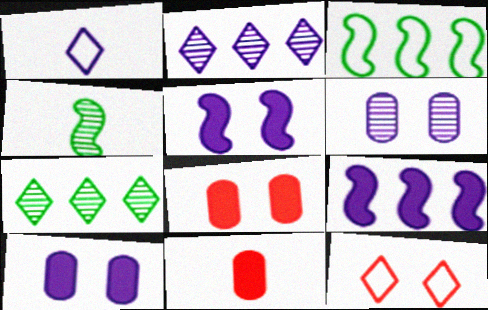[[1, 4, 11], 
[1, 6, 9]]